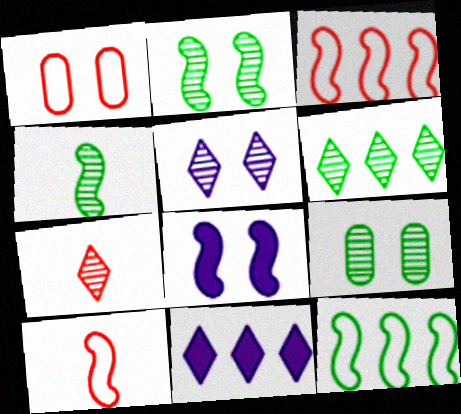[[1, 4, 11], 
[3, 4, 8], 
[4, 6, 9], 
[5, 6, 7], 
[9, 10, 11]]